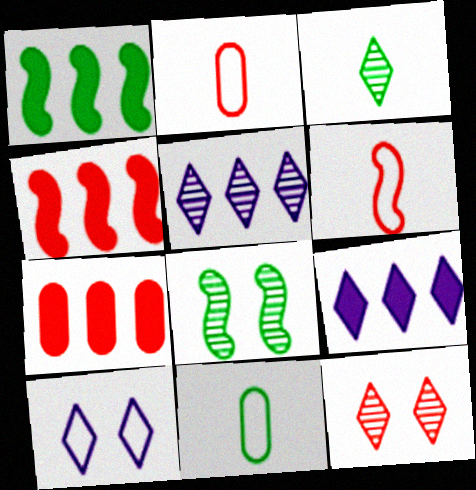[[1, 7, 9], 
[2, 4, 12], 
[2, 8, 9], 
[3, 5, 12], 
[6, 7, 12]]